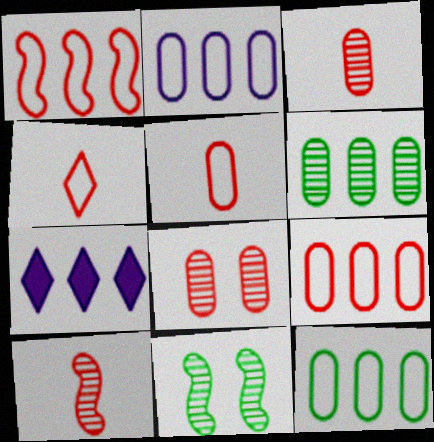[[1, 6, 7], 
[2, 9, 12], 
[5, 7, 11]]